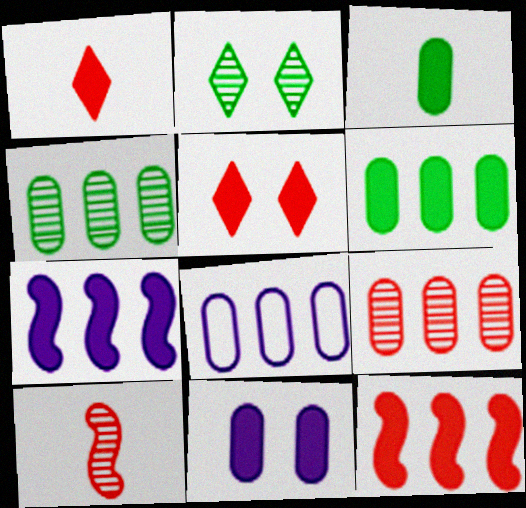[[3, 5, 7], 
[6, 8, 9]]